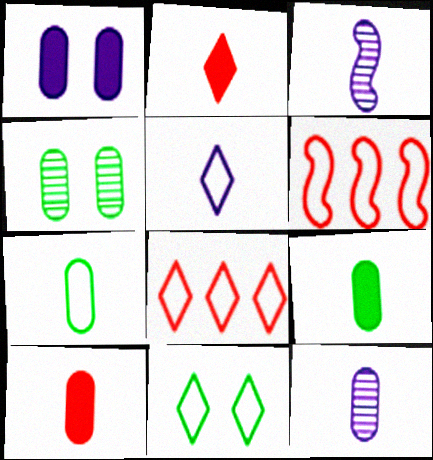[[2, 3, 7], 
[5, 8, 11], 
[7, 10, 12]]